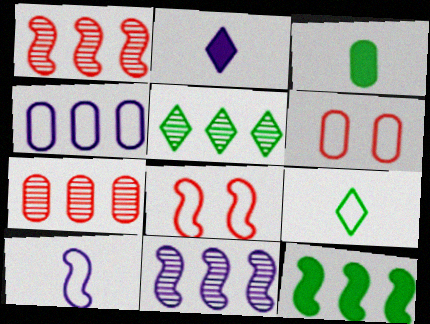[[4, 8, 9], 
[5, 7, 11]]